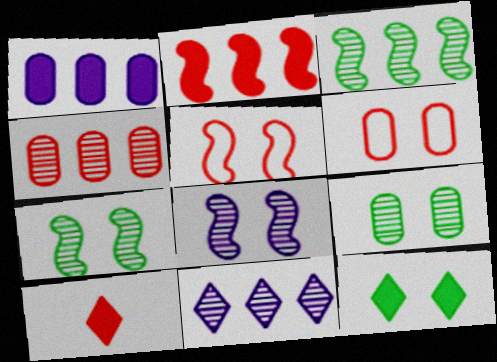[[3, 4, 11], 
[4, 5, 10], 
[6, 8, 12]]